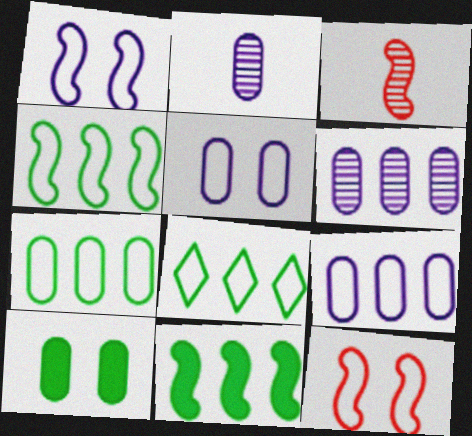[[1, 3, 11], 
[4, 7, 8]]